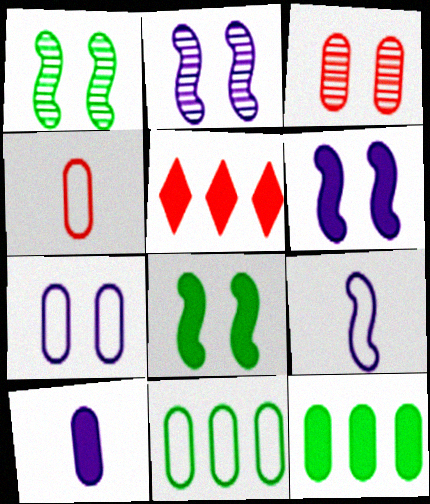[[3, 10, 11], 
[4, 7, 11], 
[5, 8, 10]]